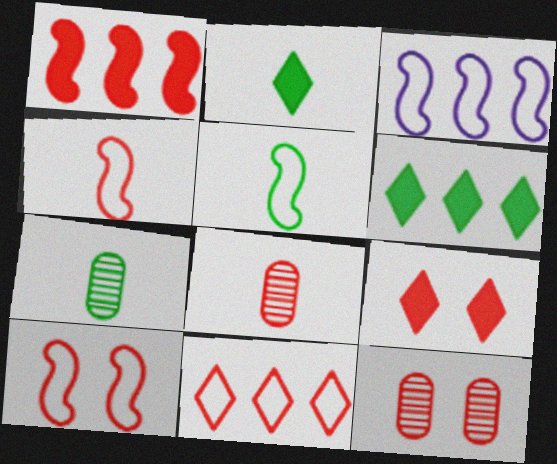[[2, 3, 12], 
[2, 5, 7], 
[3, 5, 10], 
[3, 7, 9], 
[9, 10, 12]]